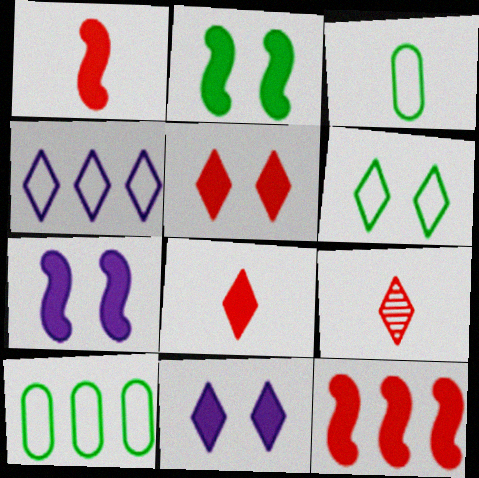[[7, 9, 10]]